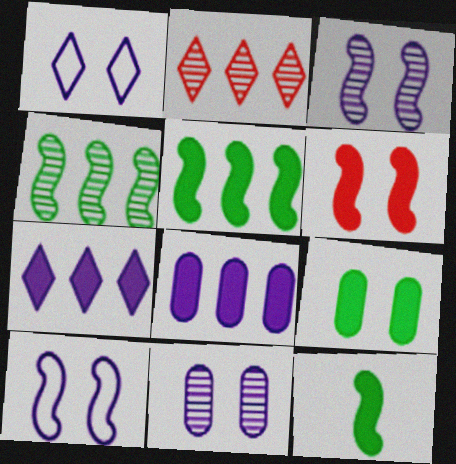[]